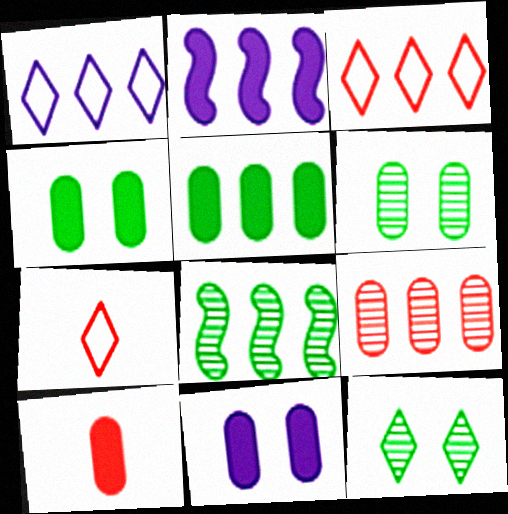[[2, 6, 7], 
[5, 10, 11], 
[7, 8, 11]]